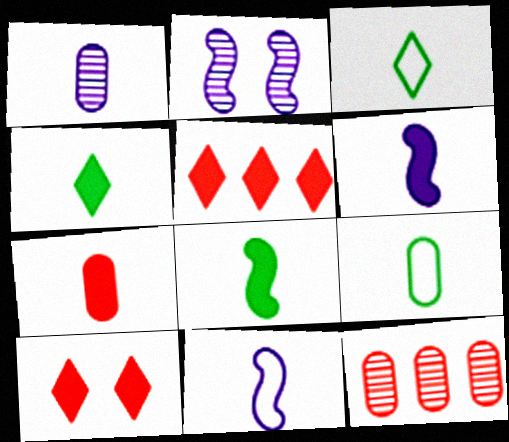[[1, 7, 9], 
[2, 5, 9], 
[4, 6, 7]]